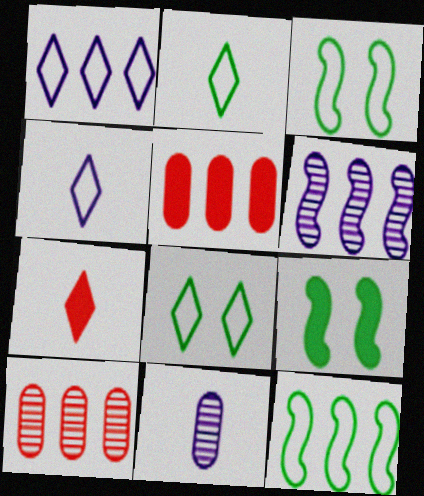[[4, 9, 10]]